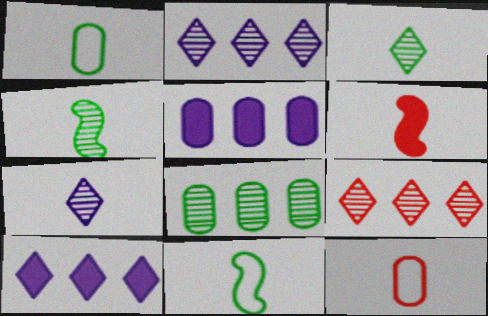[[1, 6, 7]]